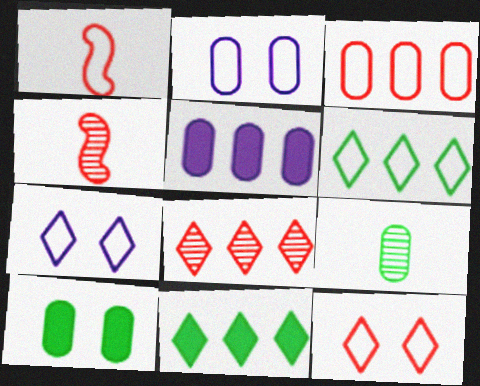[[1, 2, 6], 
[1, 3, 12], 
[2, 4, 11]]